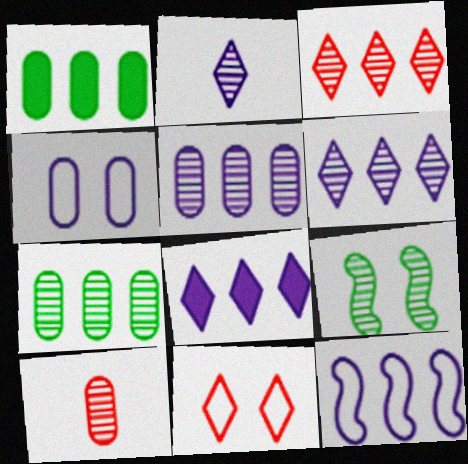[[1, 3, 12], 
[1, 4, 10], 
[5, 8, 12], 
[6, 9, 10]]